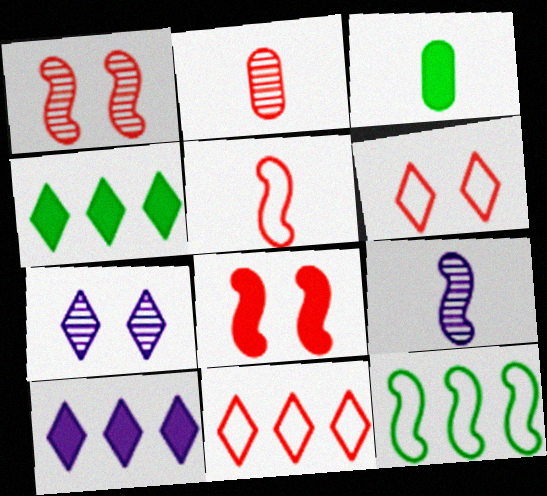[[2, 8, 11], 
[3, 8, 10], 
[8, 9, 12]]